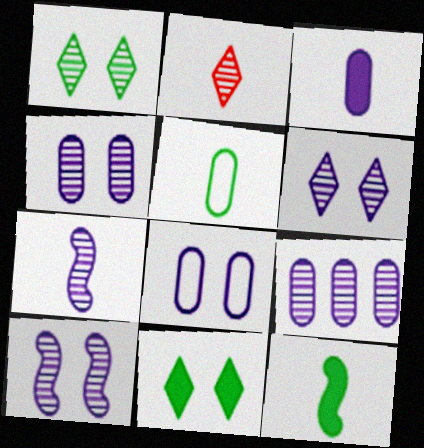[[3, 8, 9], 
[4, 6, 10], 
[6, 7, 9]]